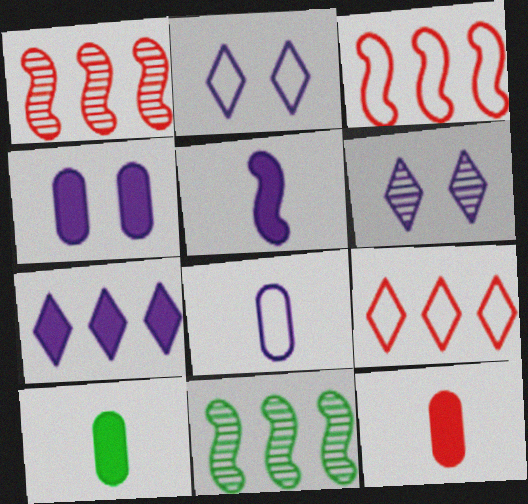[[1, 2, 10], 
[2, 11, 12], 
[3, 6, 10], 
[4, 5, 7]]